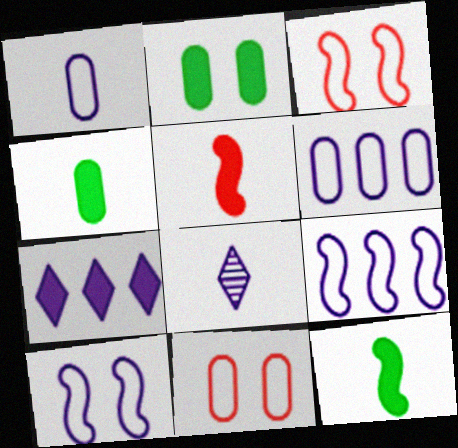[[2, 5, 7]]